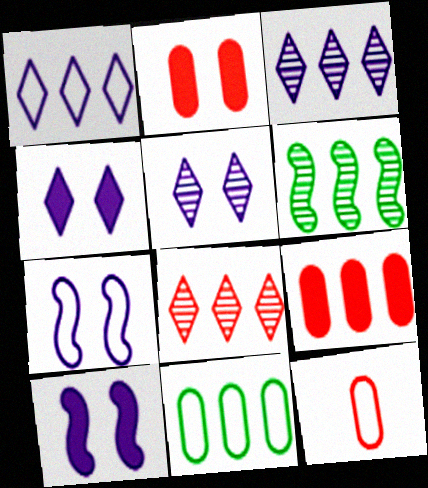[[1, 6, 9], 
[4, 6, 12]]